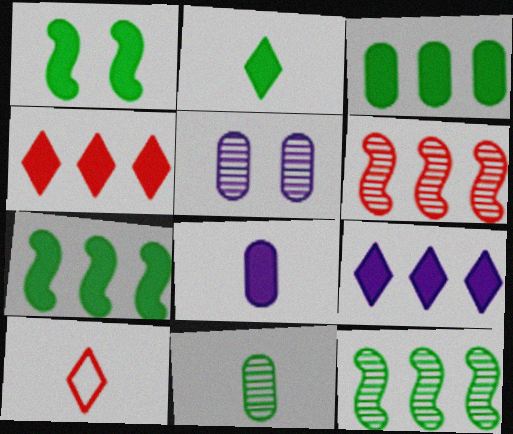[[1, 2, 3], 
[1, 4, 8], 
[5, 7, 10]]